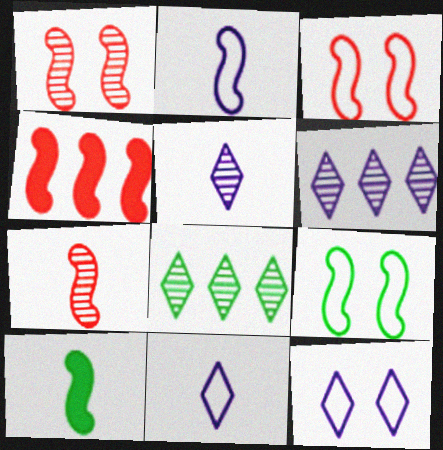[[2, 7, 10], 
[3, 4, 7]]